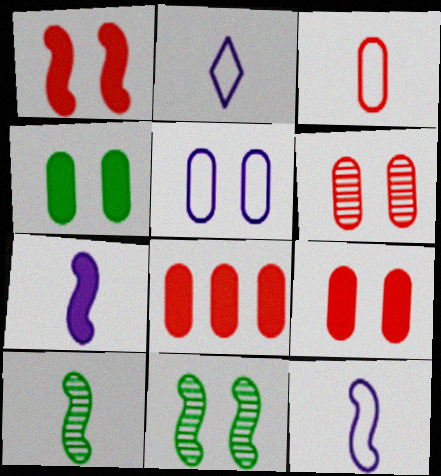[[2, 8, 11], 
[3, 6, 8], 
[4, 5, 6]]